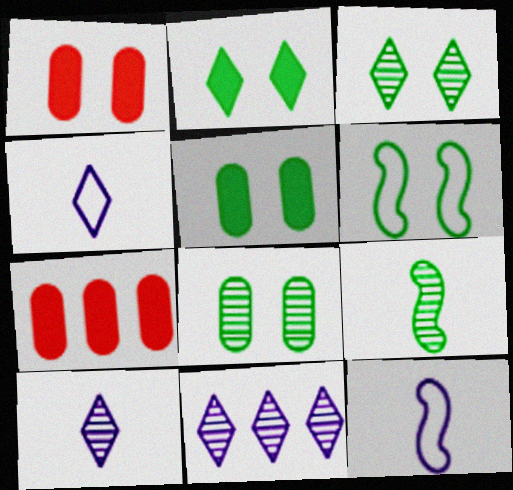[[2, 6, 8], 
[3, 5, 6], 
[3, 7, 12], 
[6, 7, 10]]